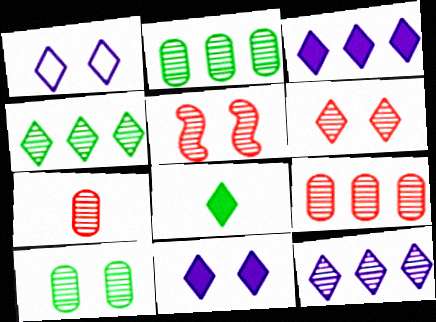[]